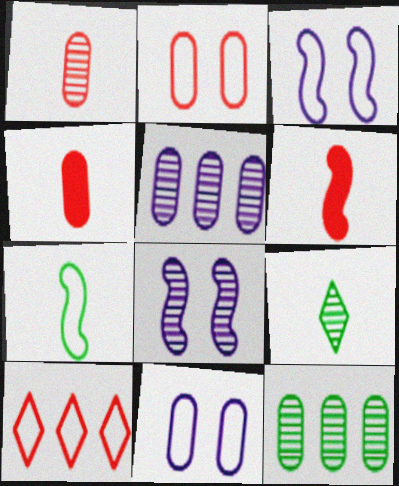[[4, 11, 12], 
[7, 10, 11]]